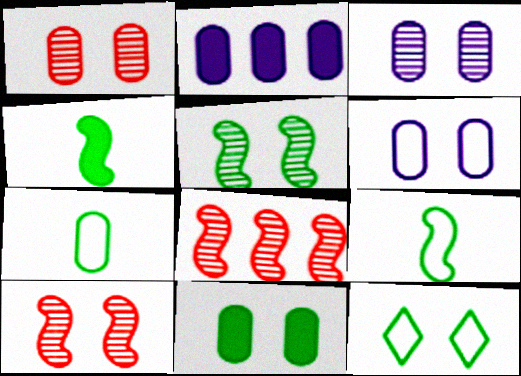[[1, 2, 7], 
[1, 6, 11], 
[5, 11, 12]]